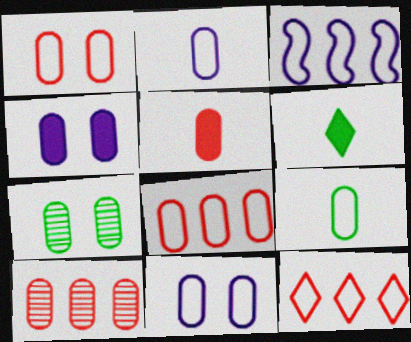[[1, 4, 7], 
[1, 5, 10], 
[4, 9, 10], 
[8, 9, 11]]